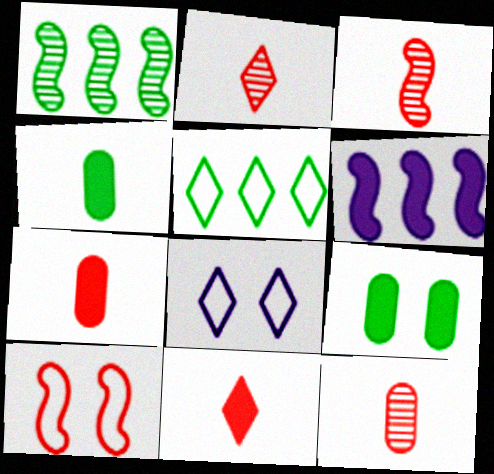[[1, 7, 8], 
[2, 3, 12], 
[6, 9, 11]]